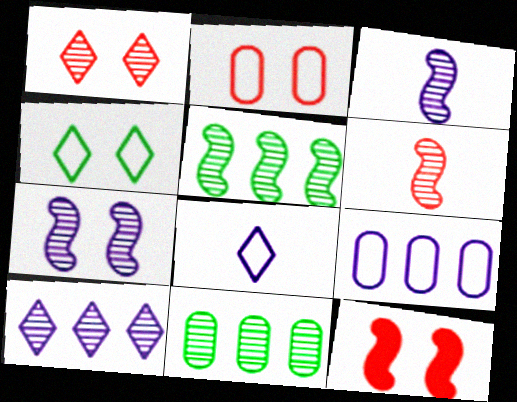[[1, 2, 12], 
[1, 3, 11], 
[5, 6, 7], 
[8, 11, 12]]